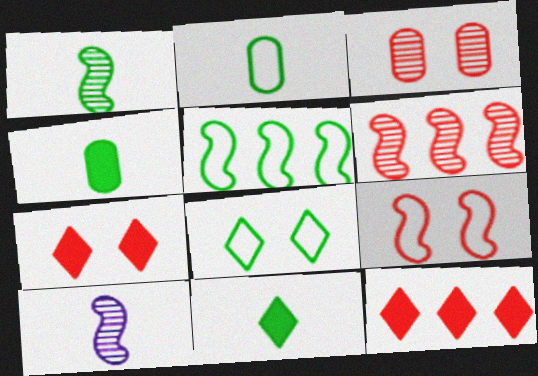[[1, 2, 11], 
[2, 5, 8], 
[3, 7, 9]]